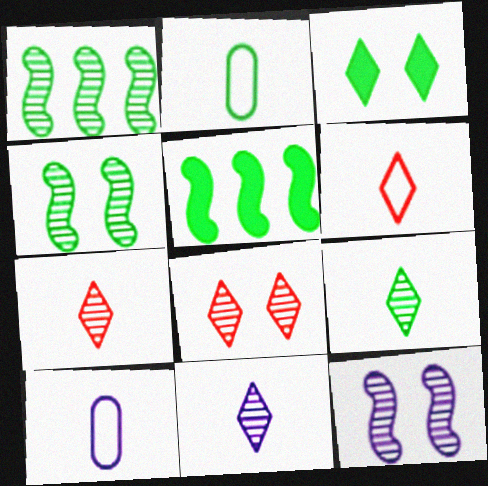[[1, 2, 3], 
[5, 8, 10], 
[7, 9, 11]]